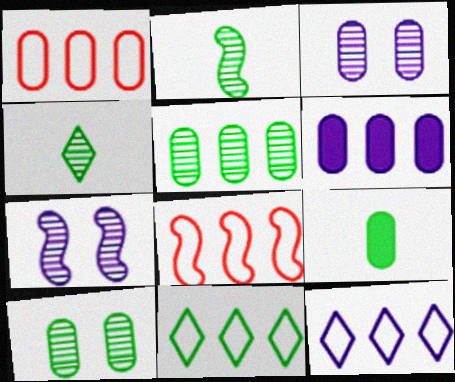[[1, 3, 9], 
[1, 5, 6]]